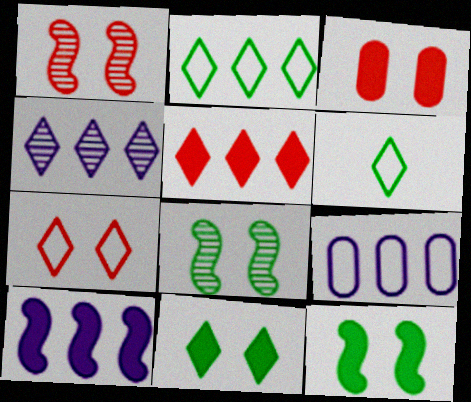[[1, 3, 7], 
[2, 4, 5], 
[4, 9, 10]]